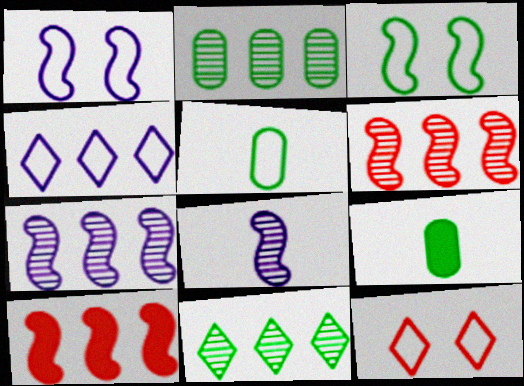[[2, 4, 10], 
[3, 8, 10], 
[3, 9, 11], 
[7, 9, 12]]